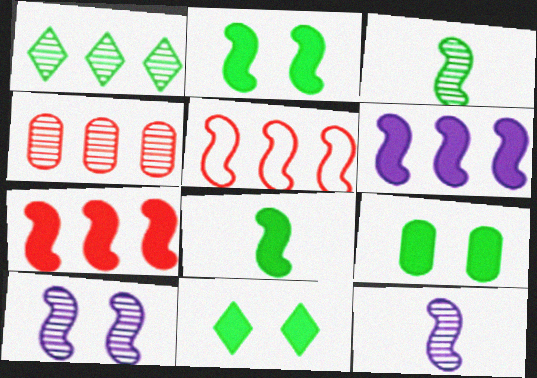[[2, 5, 12], 
[2, 9, 11], 
[5, 8, 10]]